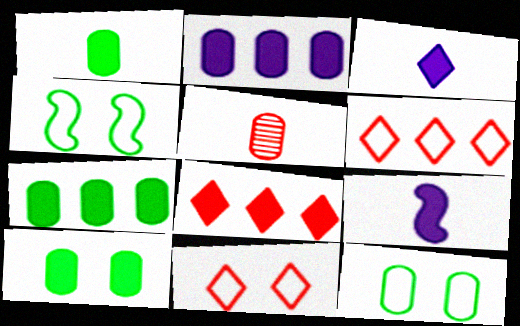[[1, 7, 10], 
[2, 5, 12], 
[8, 9, 10]]